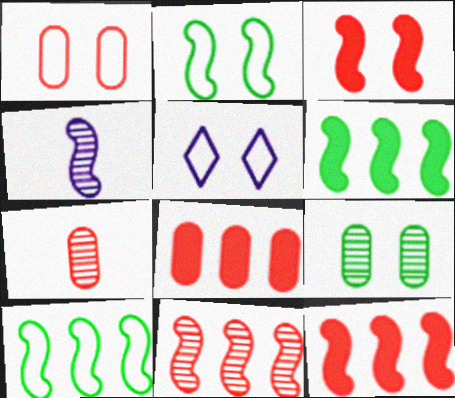[[1, 2, 5], 
[1, 7, 8], 
[2, 4, 12], 
[3, 4, 10], 
[3, 5, 9], 
[5, 6, 7]]